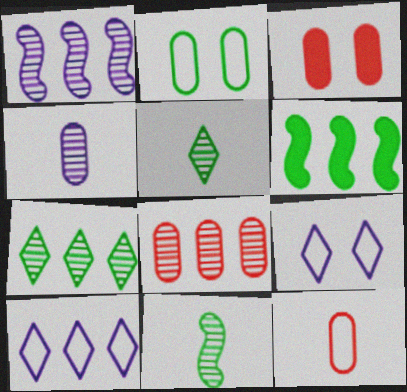[[1, 7, 8], 
[2, 5, 6], 
[3, 8, 12], 
[3, 10, 11], 
[6, 8, 10]]